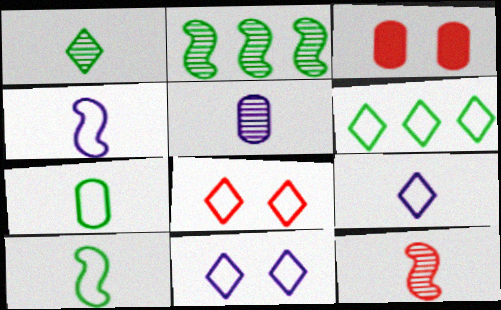[[1, 5, 12], 
[2, 3, 9], 
[6, 8, 9]]